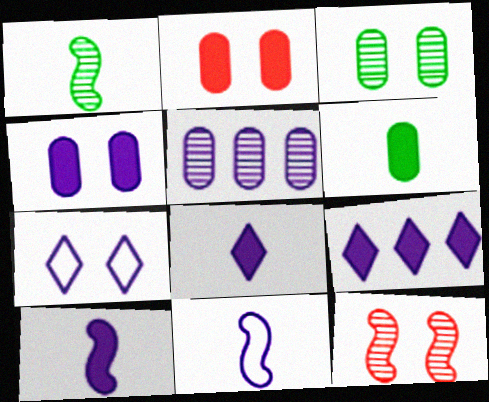[[4, 9, 10], 
[5, 7, 10]]